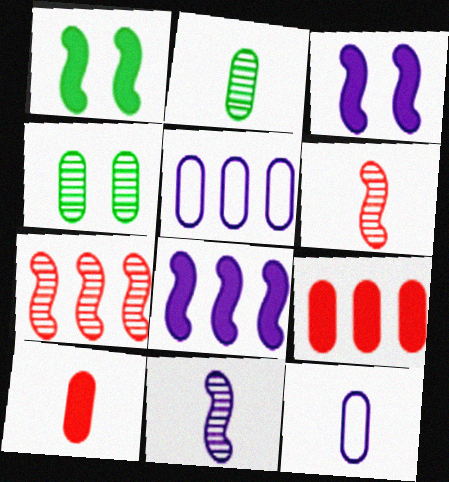[[2, 10, 12], 
[4, 5, 10], 
[4, 9, 12]]